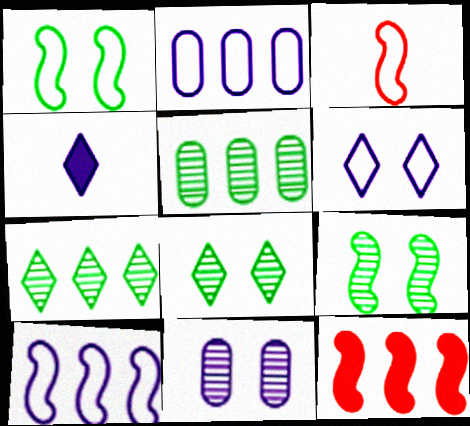[[1, 3, 10], 
[2, 7, 12], 
[4, 10, 11]]